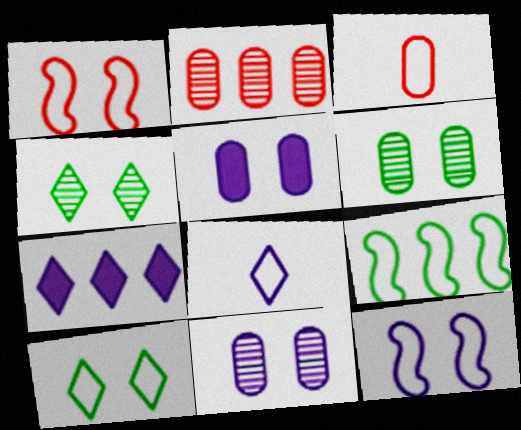[[1, 4, 5], 
[2, 7, 9]]